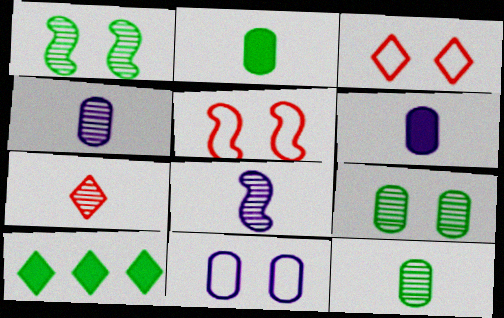[[4, 5, 10], 
[7, 8, 12]]